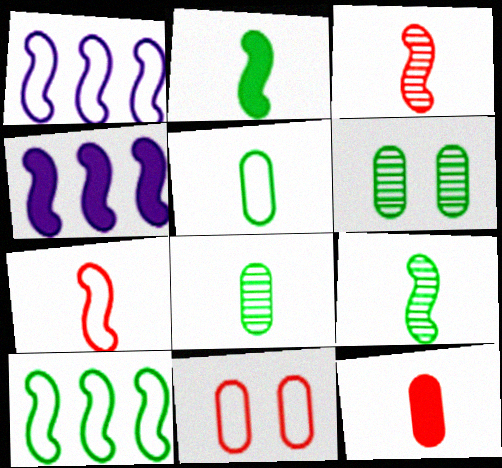[]